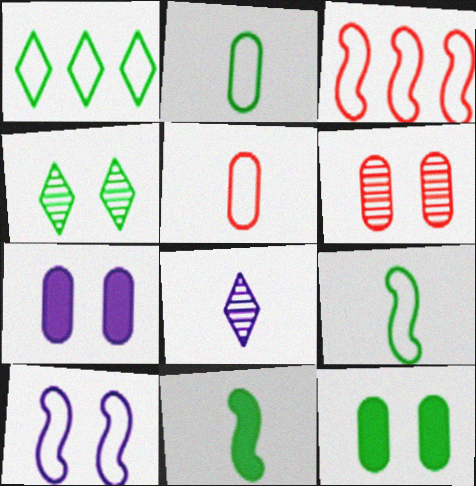[[1, 5, 10], 
[3, 8, 12], 
[3, 9, 10], 
[5, 8, 11]]